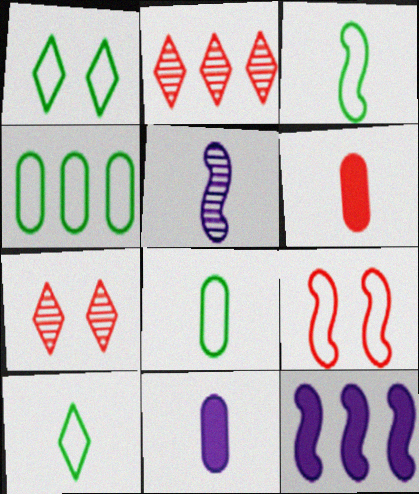[[1, 3, 4], 
[2, 4, 12], 
[2, 6, 9], 
[3, 8, 10], 
[5, 6, 10], 
[7, 8, 12]]